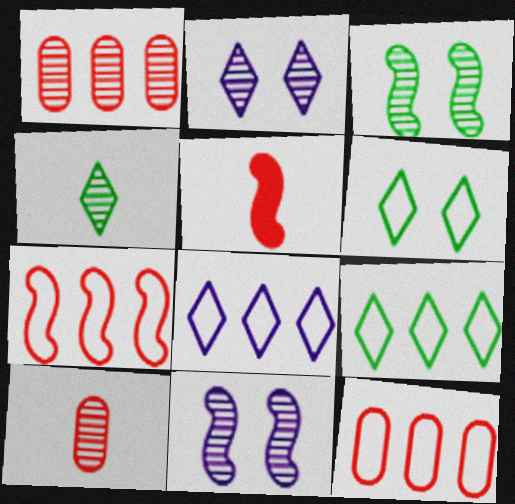[[1, 4, 11]]